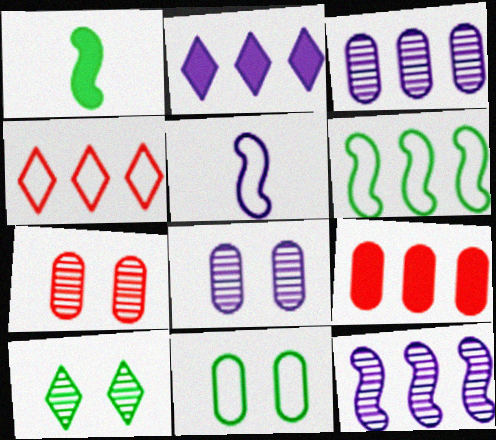[[1, 4, 8], 
[2, 5, 8], 
[4, 5, 11], 
[5, 9, 10]]